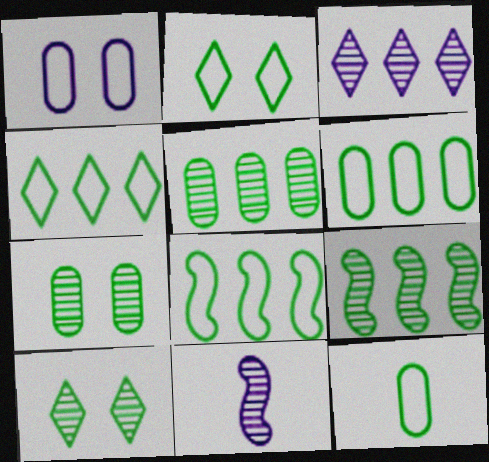[[2, 8, 12], 
[4, 6, 8]]